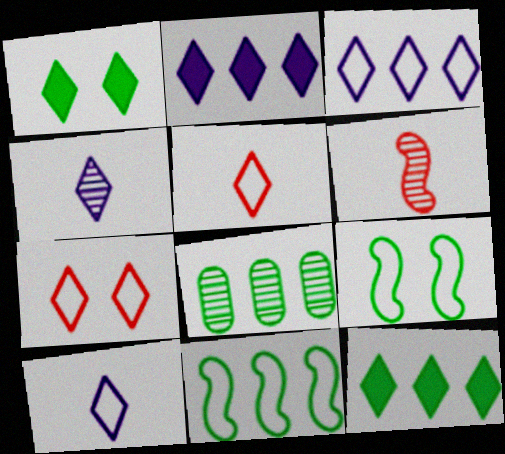[[4, 7, 12], 
[8, 11, 12]]